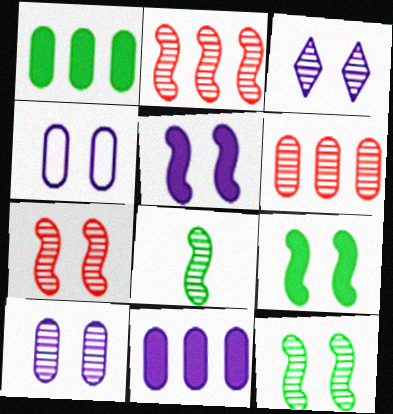[[3, 4, 5], 
[3, 6, 8]]